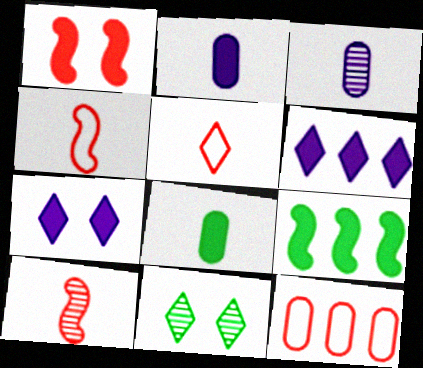[[1, 6, 8], 
[5, 6, 11]]